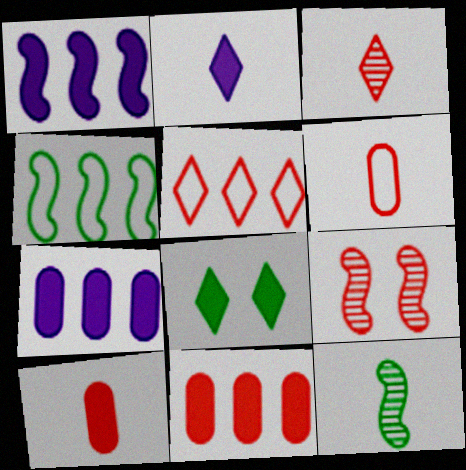[[1, 8, 10], 
[2, 6, 12], 
[5, 9, 10]]